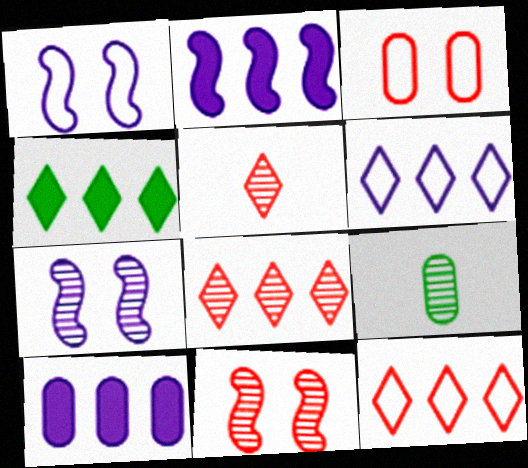[[3, 9, 10], 
[4, 6, 8], 
[7, 8, 9]]